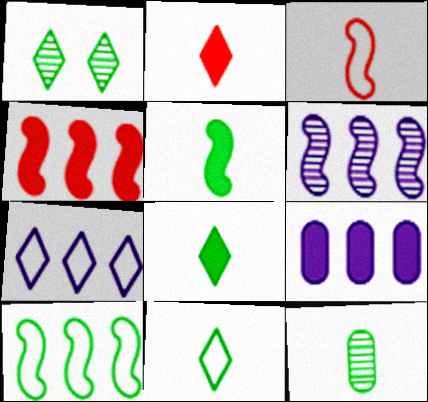[[1, 2, 7], 
[1, 3, 9], 
[4, 6, 10], 
[5, 11, 12], 
[6, 7, 9]]